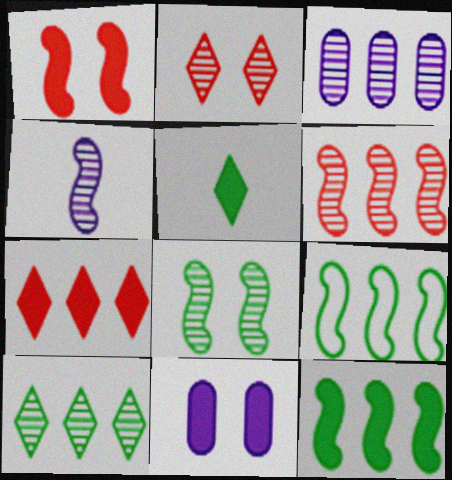[[1, 4, 9], 
[3, 6, 10], 
[3, 7, 9], 
[4, 6, 8]]